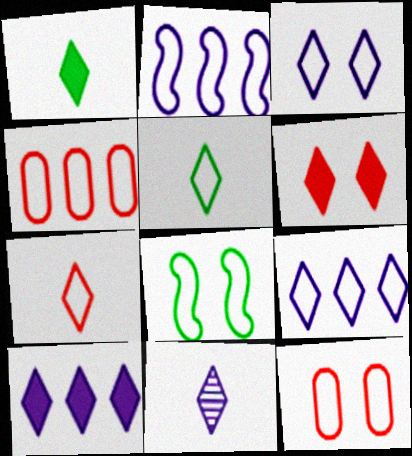[[1, 6, 10], 
[1, 7, 11], 
[2, 5, 12], 
[3, 8, 12], 
[3, 10, 11]]